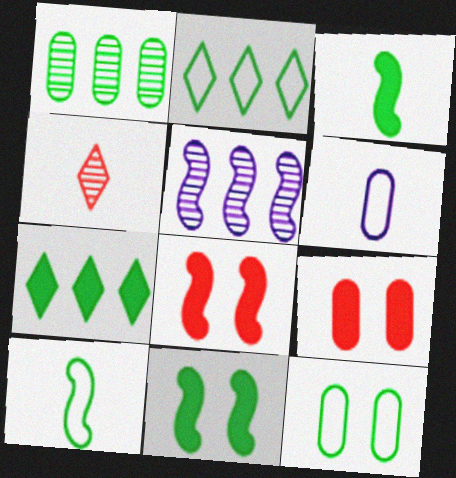[[1, 6, 9], 
[2, 10, 12], 
[3, 4, 6], 
[5, 8, 10]]